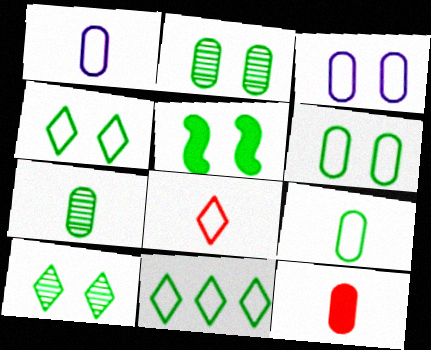[[1, 7, 12], 
[2, 4, 5], 
[5, 6, 10], 
[5, 7, 11]]